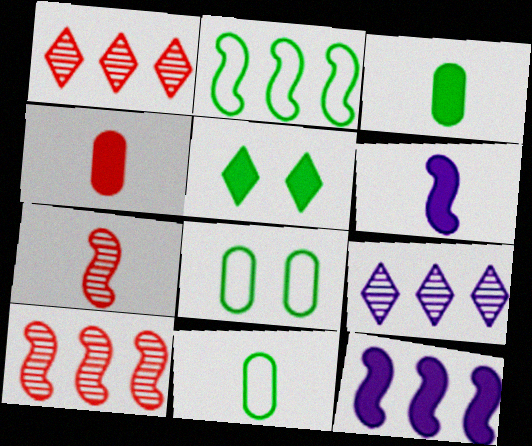[[1, 6, 8], 
[2, 10, 12], 
[4, 5, 12]]